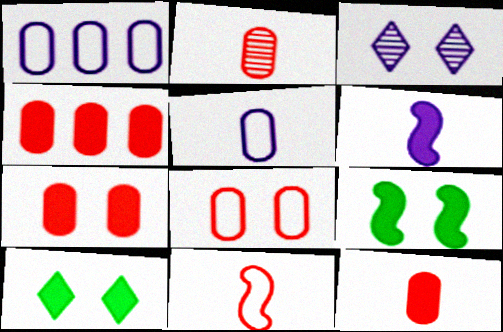[[1, 3, 6], 
[2, 4, 8], 
[3, 8, 9], 
[4, 6, 10], 
[4, 7, 12]]